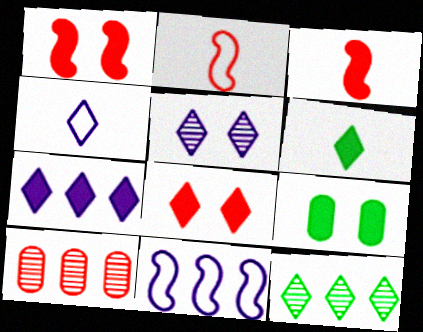[[2, 8, 10], 
[3, 7, 9], 
[4, 5, 7], 
[4, 8, 12], 
[6, 7, 8]]